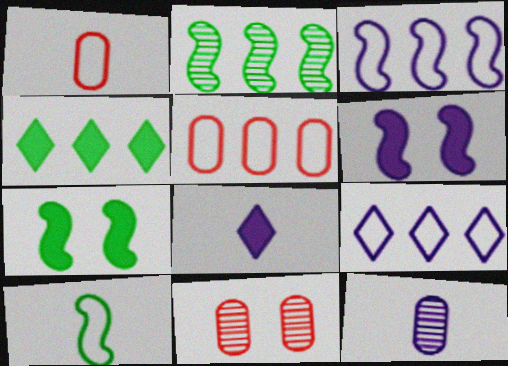[[2, 7, 10], 
[6, 9, 12]]